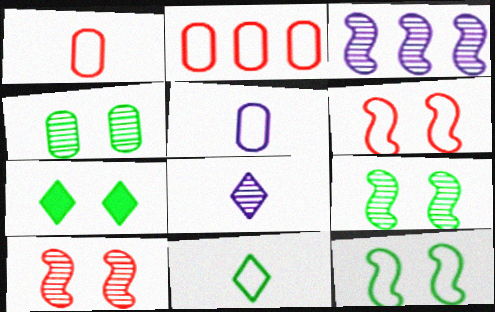[[1, 3, 7], 
[4, 7, 12]]